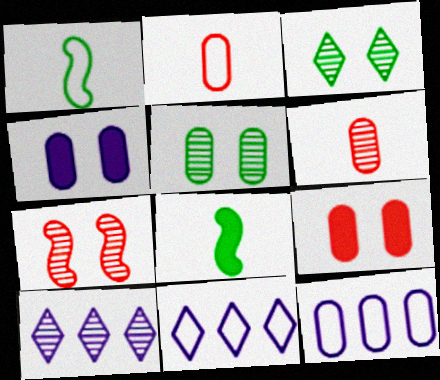[[1, 9, 10]]